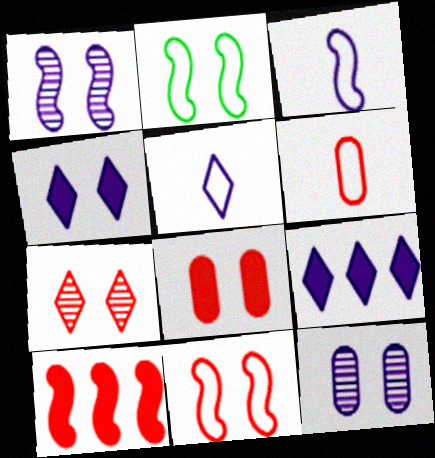[[3, 9, 12], 
[6, 7, 10], 
[7, 8, 11]]